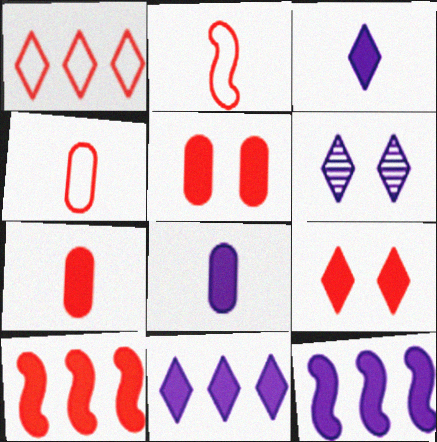[[7, 9, 10]]